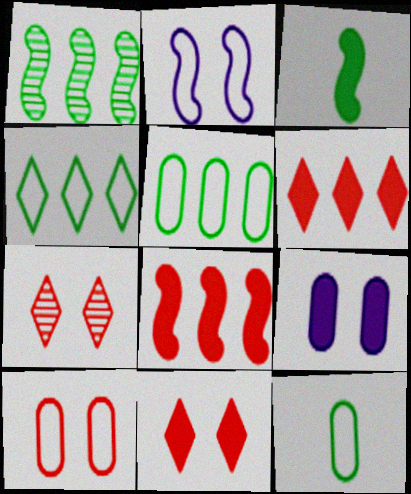[[3, 6, 9]]